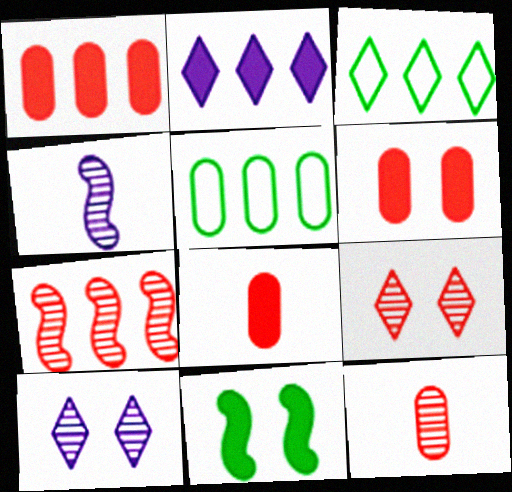[[1, 6, 8], 
[2, 5, 7], 
[2, 8, 11], 
[3, 4, 6], 
[7, 9, 12]]